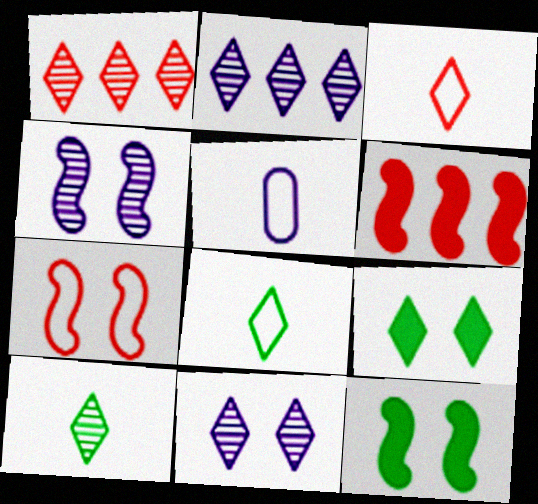[[1, 5, 12], 
[1, 10, 11], 
[2, 3, 9], 
[4, 7, 12]]